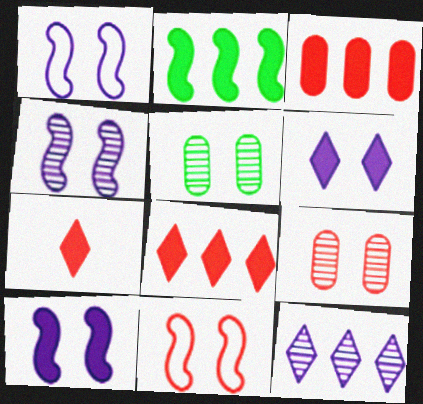[[1, 4, 10], 
[5, 6, 11]]